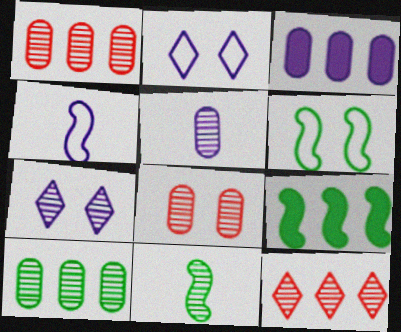[[1, 7, 11], 
[3, 4, 7], 
[5, 8, 10], 
[6, 9, 11]]